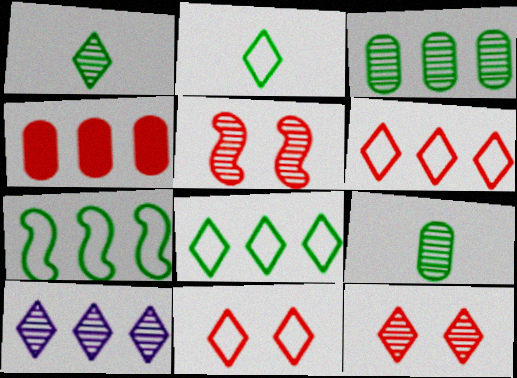[[1, 10, 12], 
[4, 7, 10], 
[5, 9, 10]]